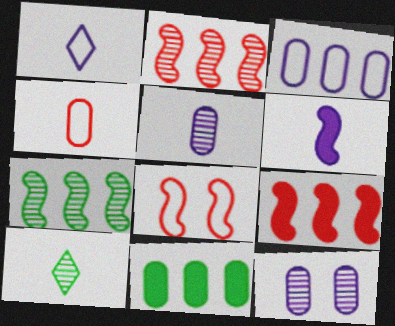[[1, 5, 6], 
[2, 10, 12], 
[4, 6, 10], 
[4, 11, 12], 
[6, 7, 8]]